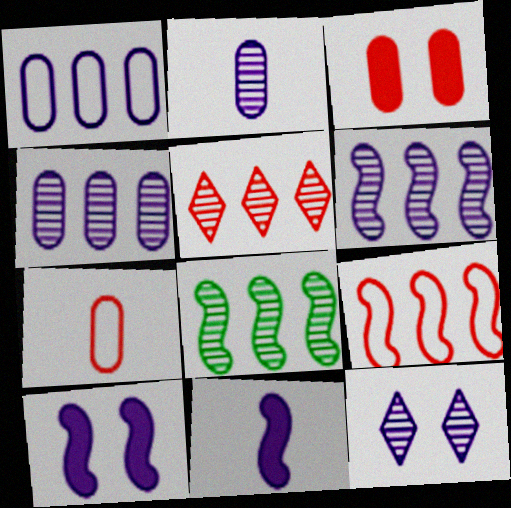[[1, 11, 12], 
[2, 6, 12], 
[4, 5, 8]]